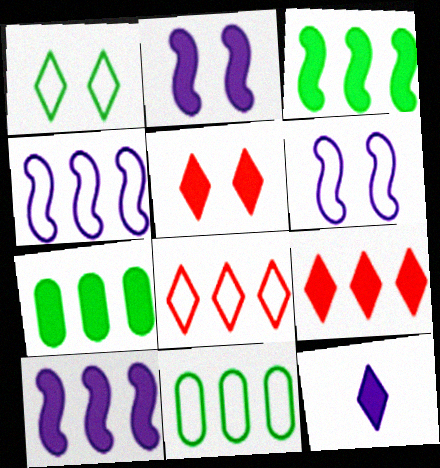[[4, 8, 11], 
[7, 9, 10]]